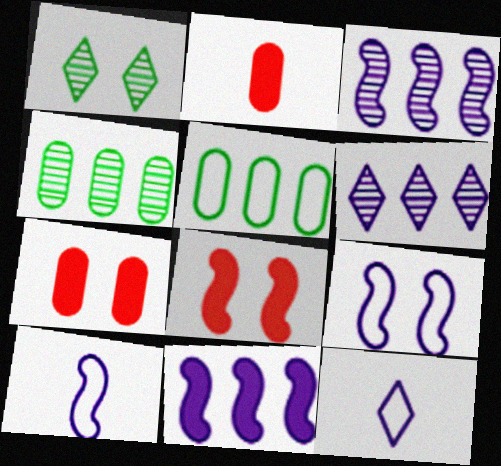[[1, 7, 9], 
[4, 8, 12]]